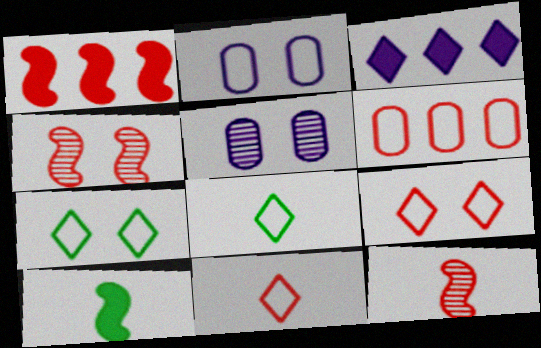[[1, 5, 8]]